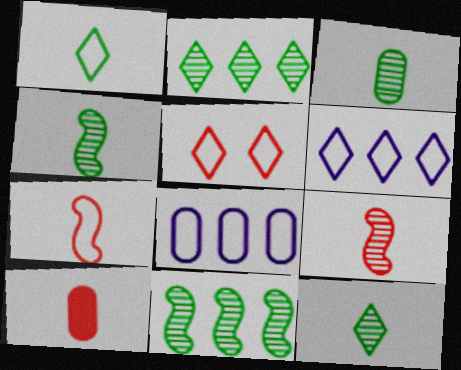[[1, 5, 6], 
[3, 4, 12]]